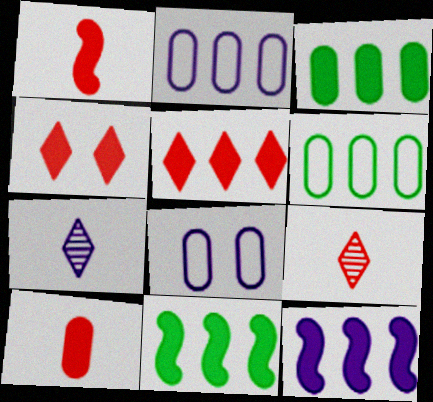[[3, 5, 12], 
[7, 8, 12], 
[8, 9, 11]]